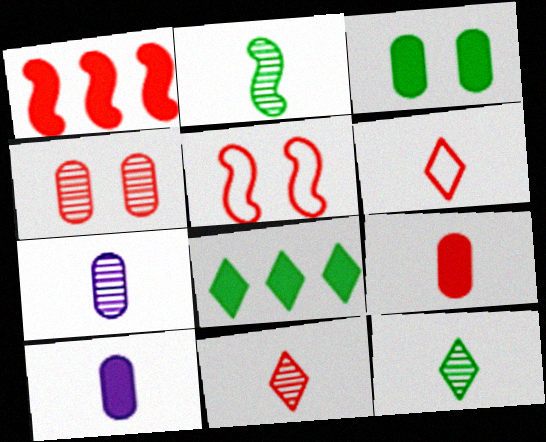[[1, 4, 6], 
[2, 6, 10], 
[2, 7, 11], 
[5, 7, 8]]